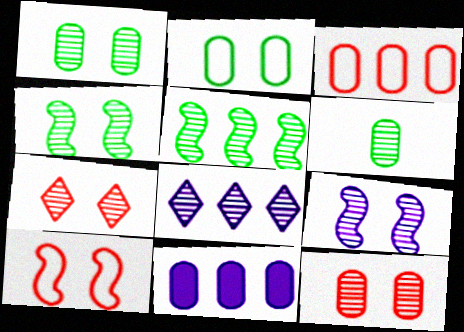[[1, 7, 9]]